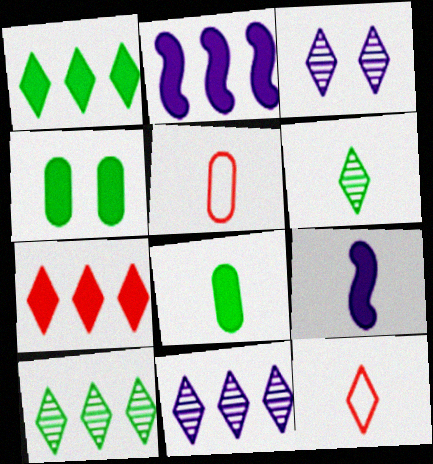[[1, 3, 12], 
[4, 7, 9], 
[5, 6, 9]]